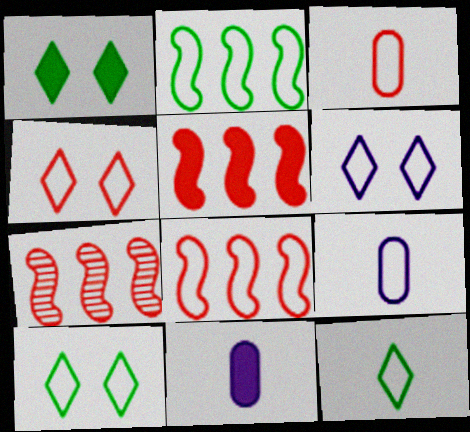[[1, 5, 11], 
[1, 7, 9], 
[2, 3, 6], 
[2, 4, 9], 
[3, 4, 8], 
[4, 6, 10], 
[5, 7, 8], 
[7, 10, 11], 
[8, 9, 10]]